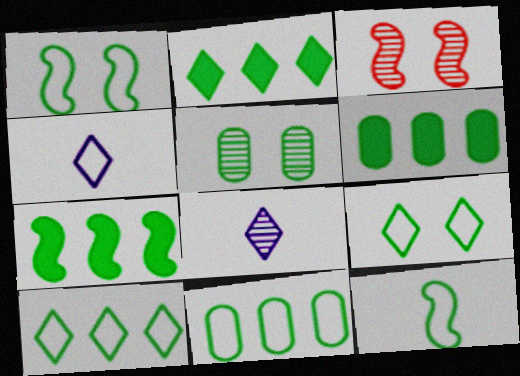[[2, 5, 12], 
[2, 6, 7], 
[3, 4, 6], 
[9, 11, 12]]